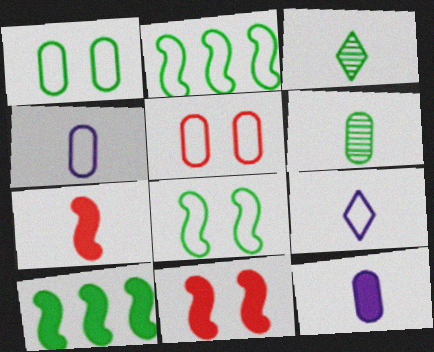[[1, 3, 10], 
[2, 5, 9], 
[3, 4, 7], 
[6, 7, 9]]